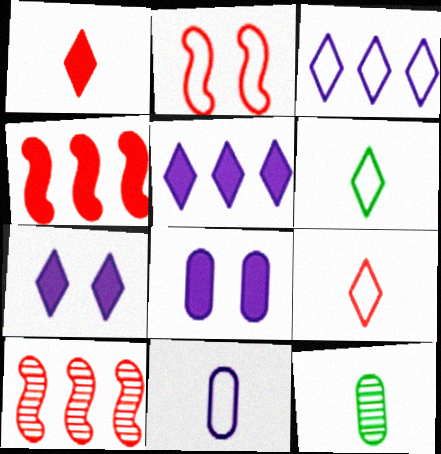[[2, 5, 12], 
[6, 8, 10]]